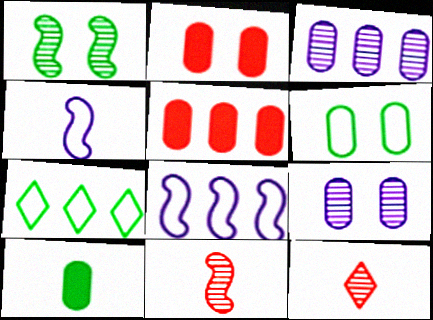[[1, 3, 12], 
[1, 7, 10], 
[2, 6, 9], 
[4, 10, 12]]